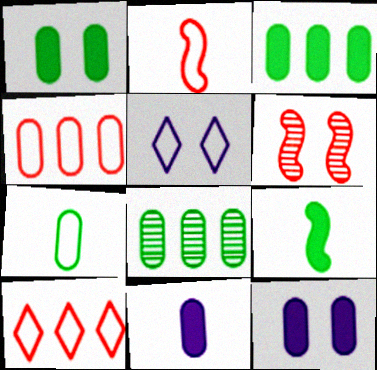[[1, 5, 6], 
[1, 7, 8]]